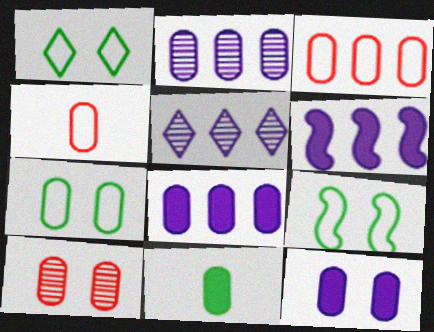[[1, 7, 9], 
[7, 10, 12]]